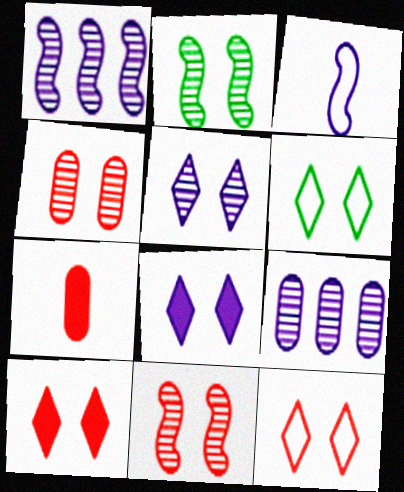[[1, 6, 7], 
[2, 4, 5], 
[3, 8, 9], 
[5, 6, 10]]